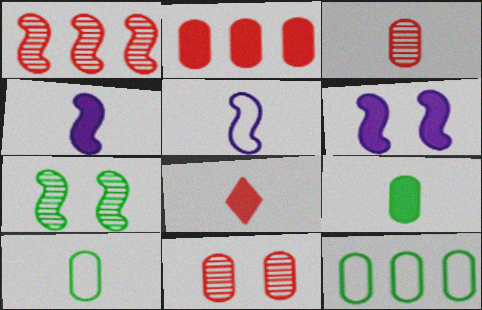[[4, 8, 9]]